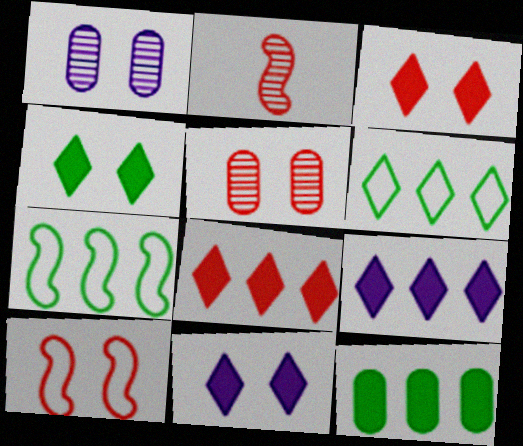[[1, 4, 10], 
[3, 4, 11], 
[3, 5, 10]]